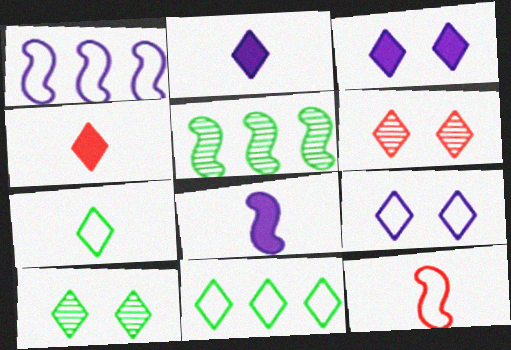[[2, 6, 11]]